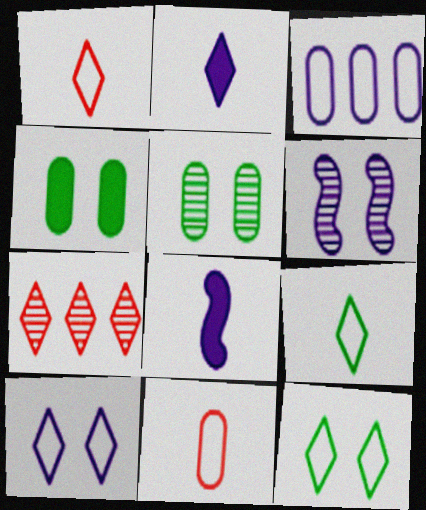[[2, 3, 6], 
[2, 7, 12]]